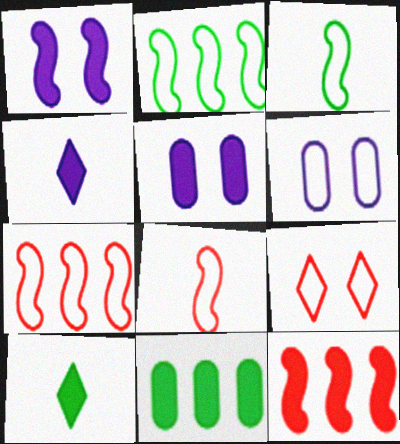[[5, 10, 12]]